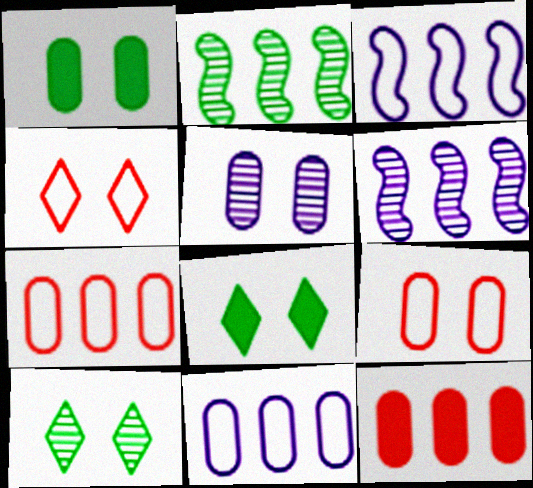[[1, 5, 9]]